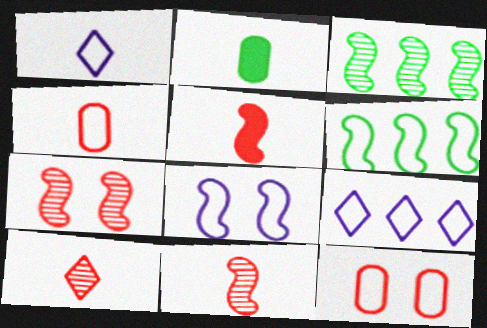[[1, 2, 11], 
[1, 6, 12], 
[2, 7, 9], 
[3, 5, 8], 
[4, 5, 10]]